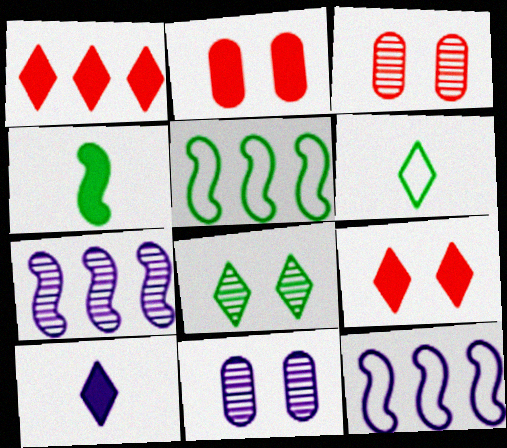[[2, 6, 7], 
[3, 5, 10], 
[10, 11, 12]]